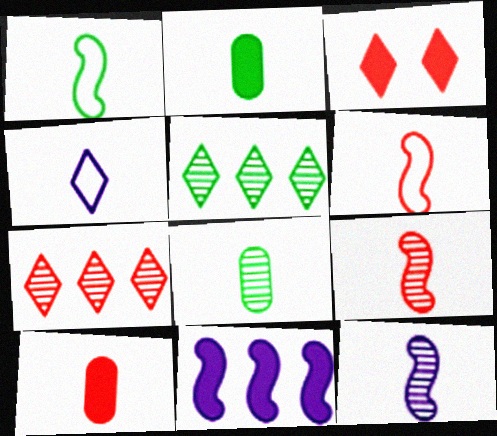[[2, 3, 11], 
[2, 4, 9], 
[3, 4, 5]]